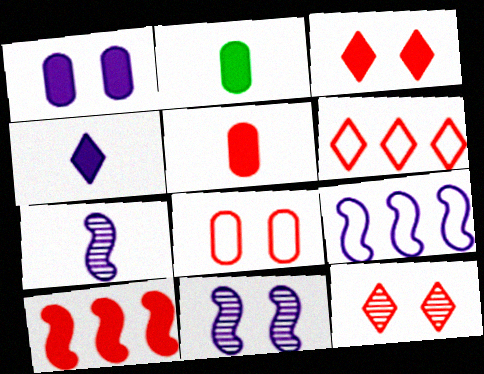[[2, 6, 11], 
[2, 9, 12], 
[3, 5, 10]]